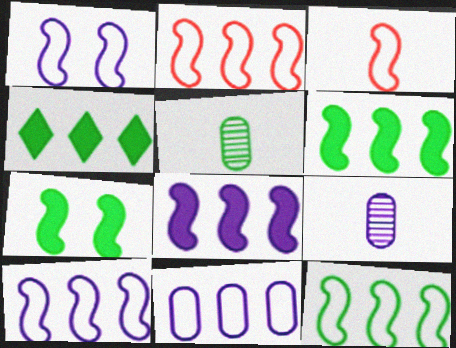[[1, 3, 12], 
[2, 10, 12]]